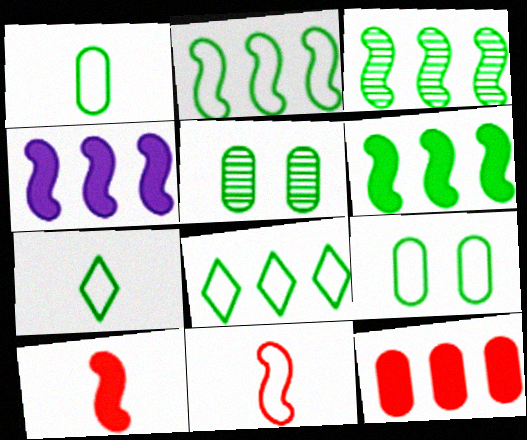[[2, 3, 6], 
[2, 7, 9], 
[5, 6, 7]]